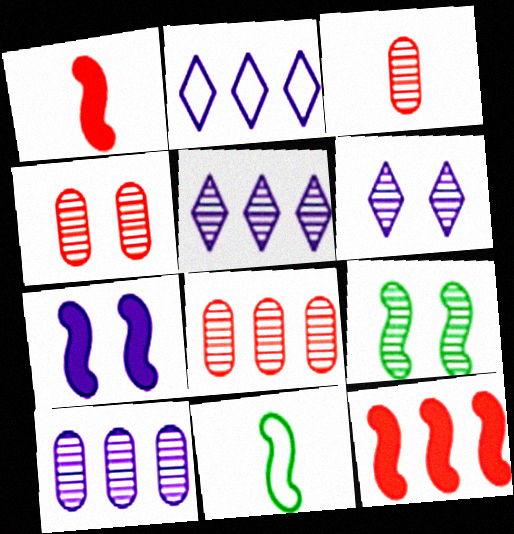[[3, 4, 8], 
[3, 5, 9], 
[4, 6, 9]]